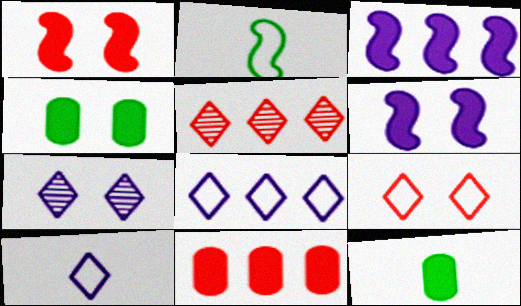[[2, 7, 11]]